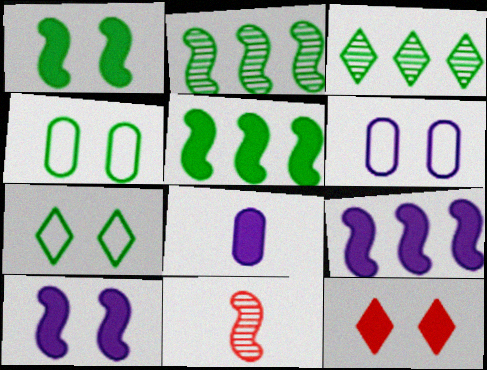[[5, 8, 12]]